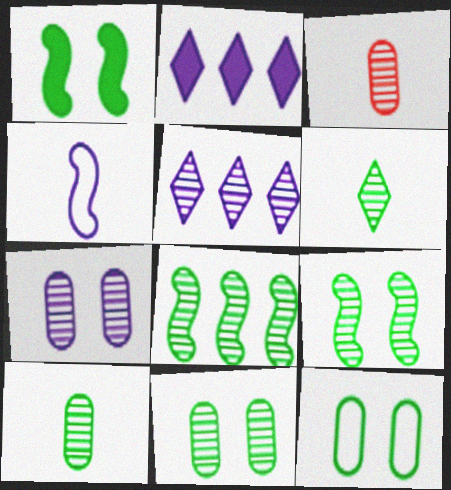[[2, 4, 7], 
[3, 5, 9], 
[6, 8, 11]]